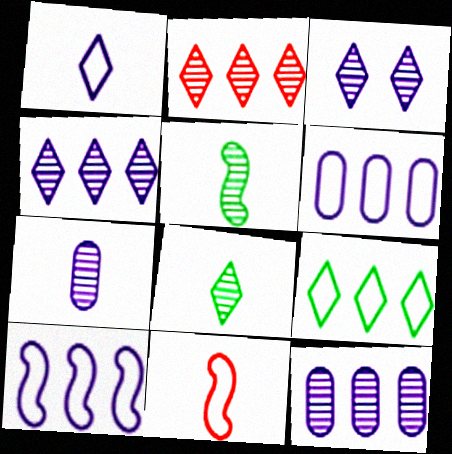[[2, 3, 8]]